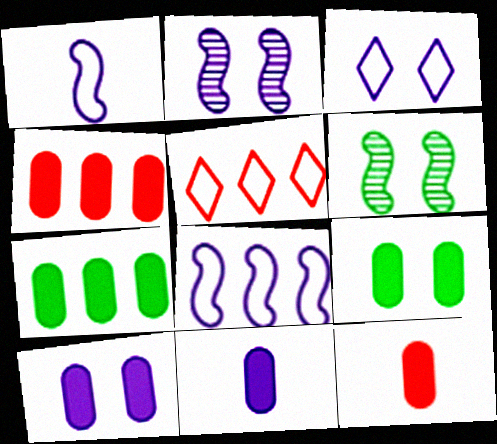[[2, 3, 10], 
[4, 9, 11], 
[5, 6, 11], 
[7, 10, 12]]